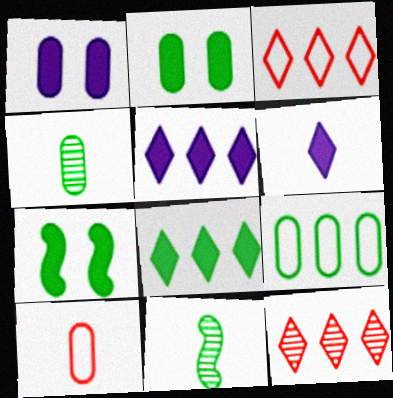[[1, 3, 11], 
[2, 4, 9], 
[6, 10, 11]]